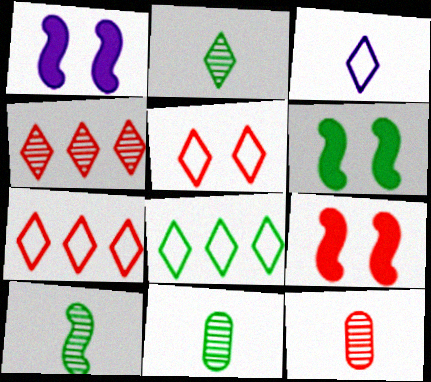[[1, 6, 9], 
[1, 7, 11], 
[1, 8, 12], 
[2, 10, 11], 
[3, 5, 8], 
[6, 8, 11], 
[7, 9, 12]]